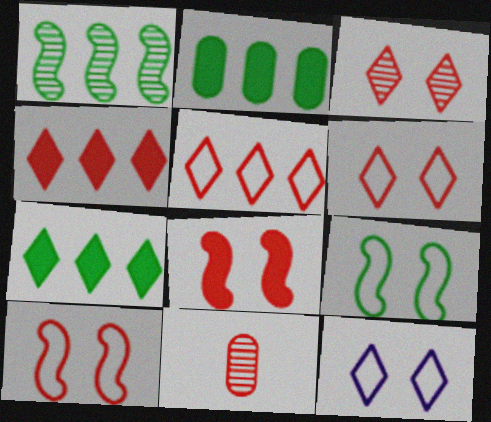[[4, 10, 11], 
[5, 8, 11]]